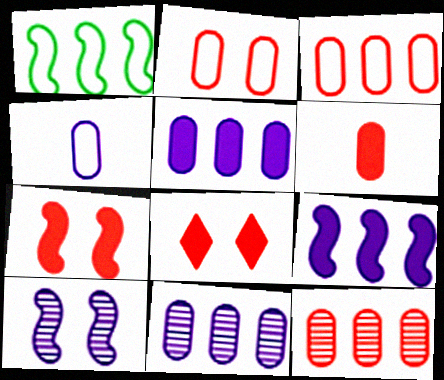[[2, 6, 12]]